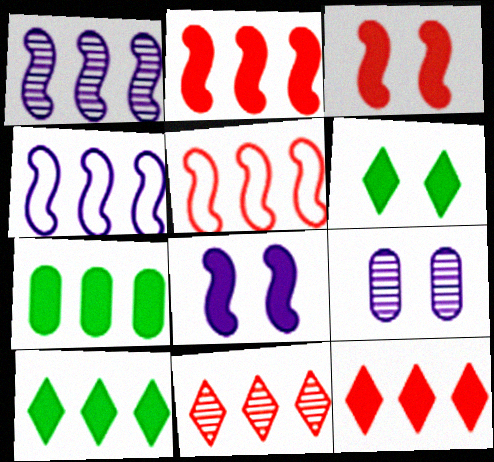[[4, 7, 11]]